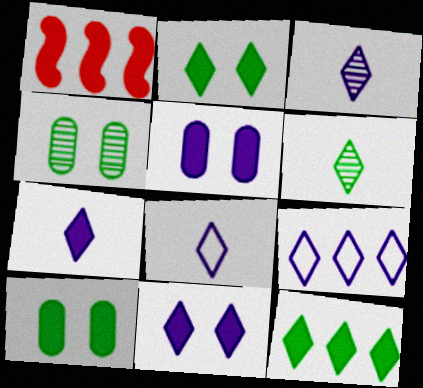[[1, 4, 8], 
[1, 7, 10], 
[3, 7, 8], 
[3, 9, 11]]